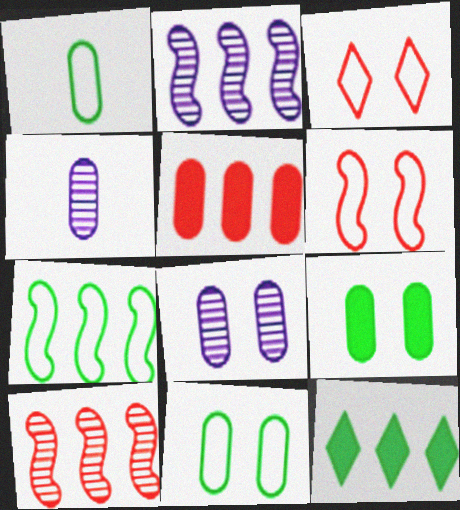[[1, 5, 8], 
[4, 5, 11], 
[4, 6, 12]]